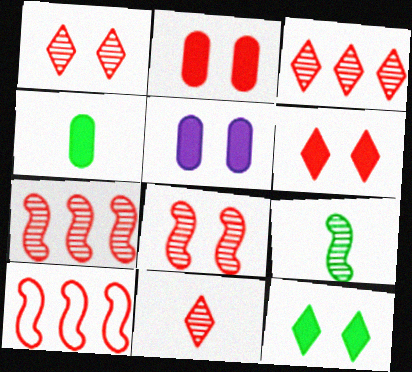[[1, 3, 11], 
[2, 10, 11]]